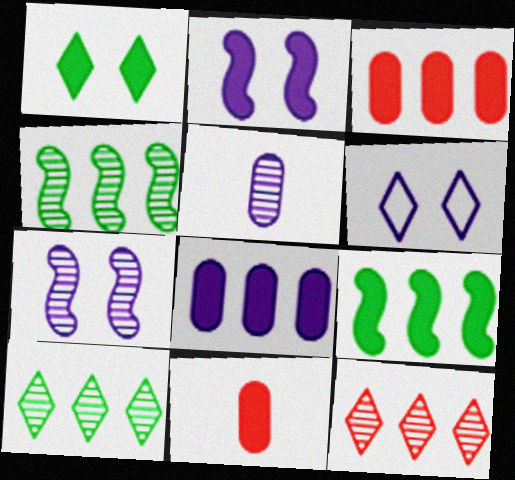[[4, 6, 11]]